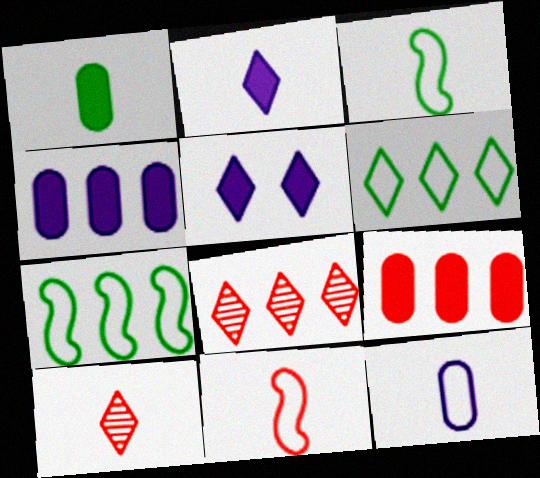[[4, 7, 8], 
[5, 6, 10]]